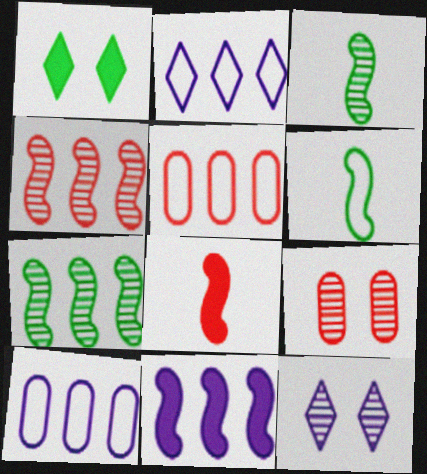[]